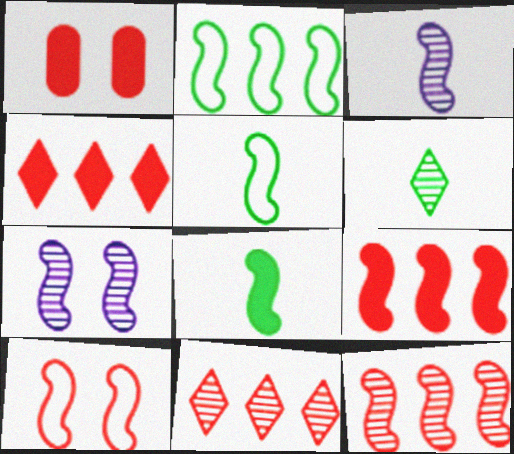[[5, 7, 9]]